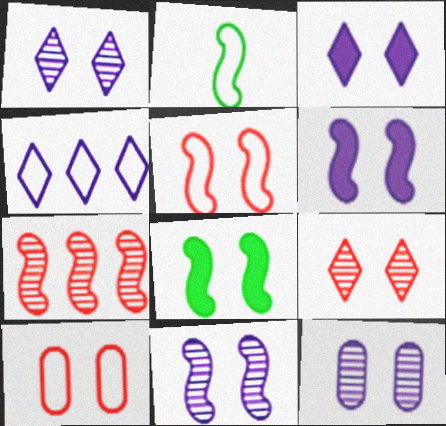[[1, 8, 10], 
[1, 11, 12], 
[2, 4, 10], 
[2, 6, 7], 
[5, 8, 11]]